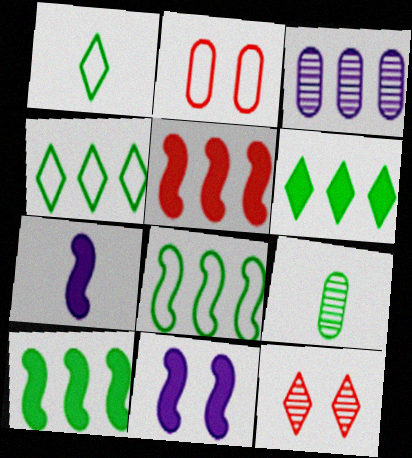[[3, 4, 5]]